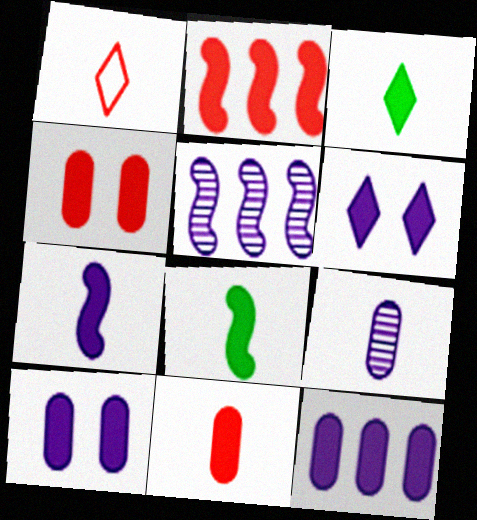[[1, 8, 9], 
[2, 3, 10], 
[3, 7, 11], 
[6, 7, 12]]